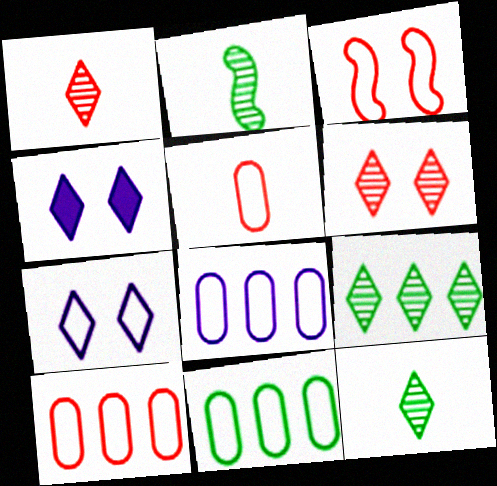[[2, 4, 10], 
[8, 10, 11]]